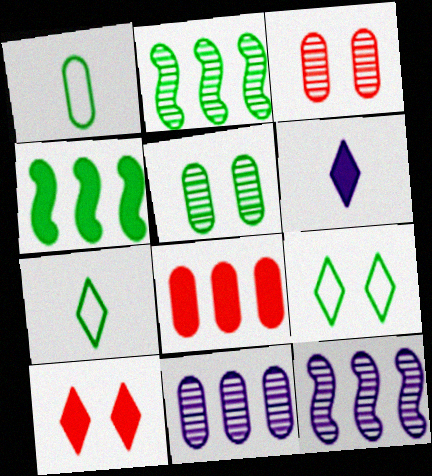[[1, 10, 12], 
[4, 5, 7]]